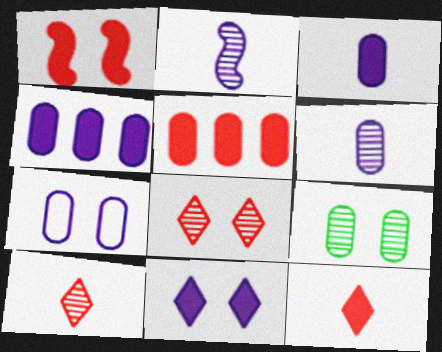[[1, 5, 12], 
[4, 6, 7]]